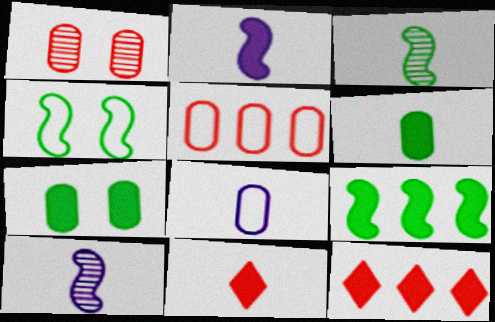[[2, 6, 11], 
[2, 7, 12], 
[3, 4, 9], 
[3, 8, 11]]